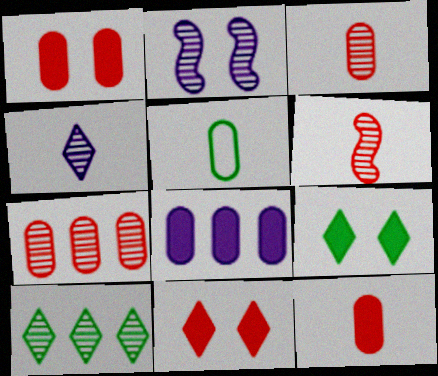[[2, 3, 10]]